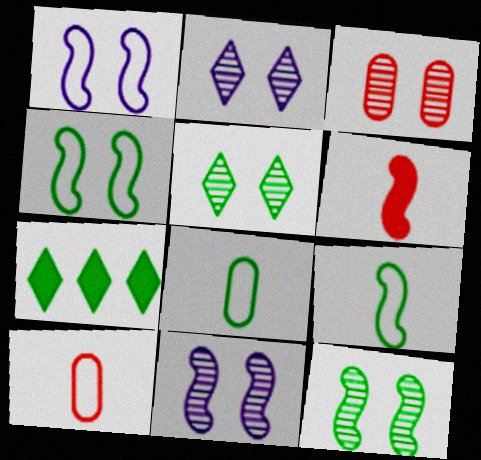[[2, 3, 12], 
[3, 5, 11], 
[7, 8, 12], 
[7, 10, 11]]